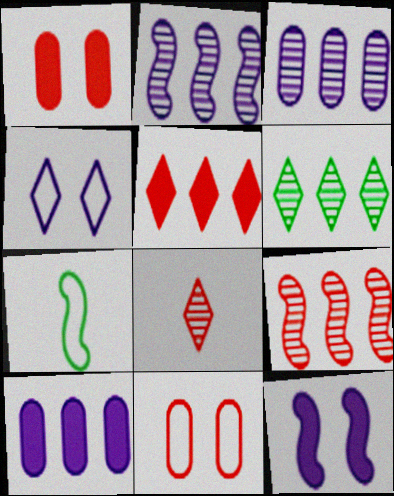[[3, 6, 9], 
[7, 9, 12]]